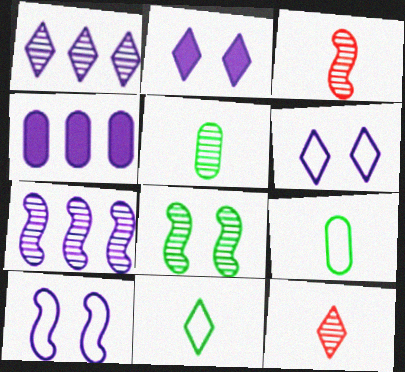[[3, 7, 8]]